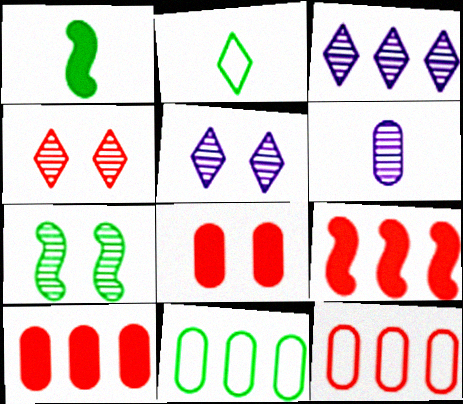[[1, 5, 12], 
[3, 9, 11], 
[6, 8, 11]]